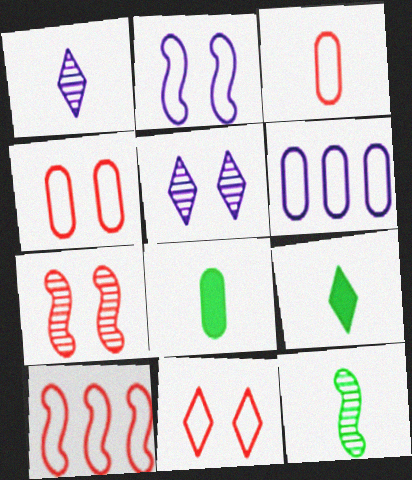[[3, 10, 11], 
[5, 8, 10], 
[6, 7, 9]]